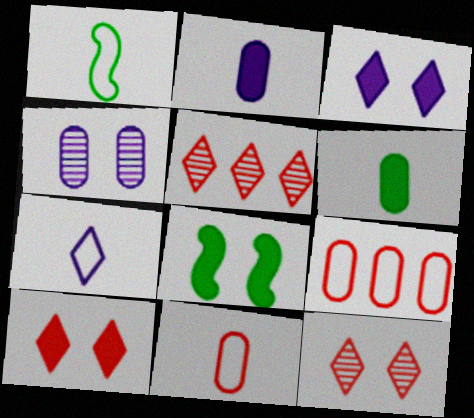[[1, 7, 11], 
[4, 6, 9]]